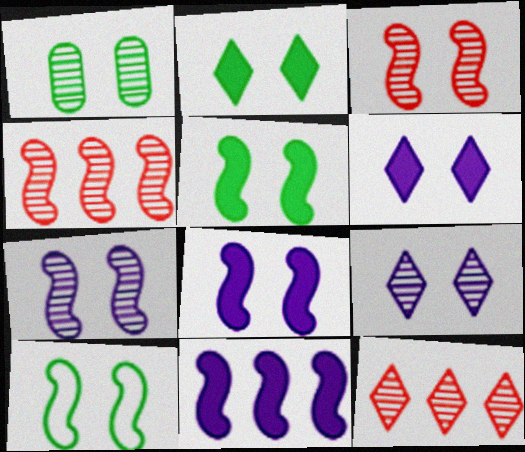[[1, 2, 10], 
[1, 3, 9], 
[3, 8, 10]]